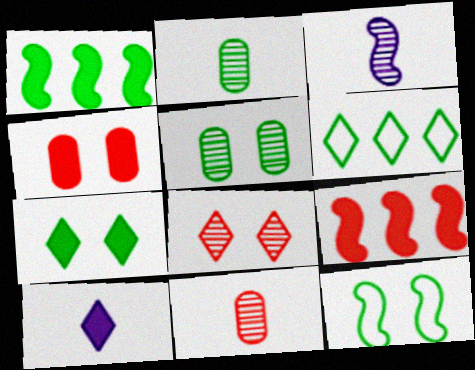[[1, 4, 10], 
[3, 4, 6], 
[3, 9, 12], 
[5, 7, 12], 
[6, 8, 10]]